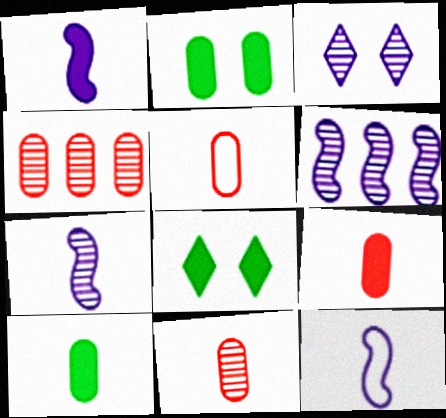[[1, 7, 12], 
[4, 8, 12], 
[5, 6, 8], 
[5, 9, 11]]